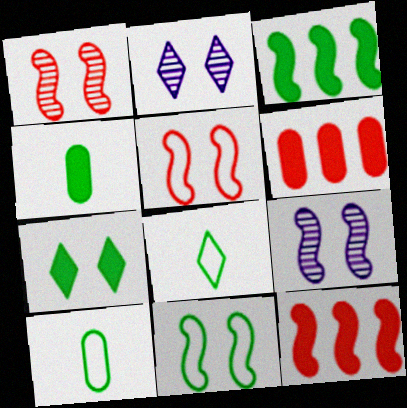[[2, 10, 12], 
[3, 4, 7], 
[6, 8, 9]]